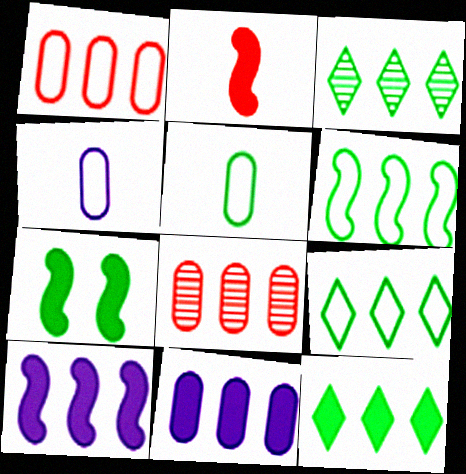[[1, 3, 10], 
[2, 7, 10], 
[3, 5, 7], 
[3, 9, 12], 
[8, 9, 10]]